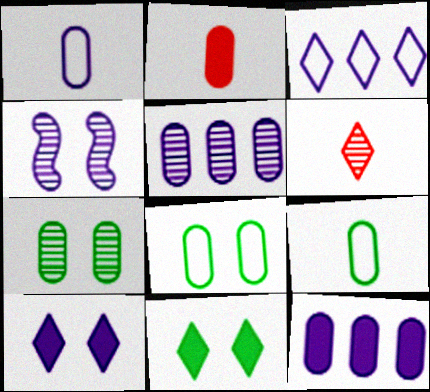[[2, 5, 8], 
[3, 6, 11]]